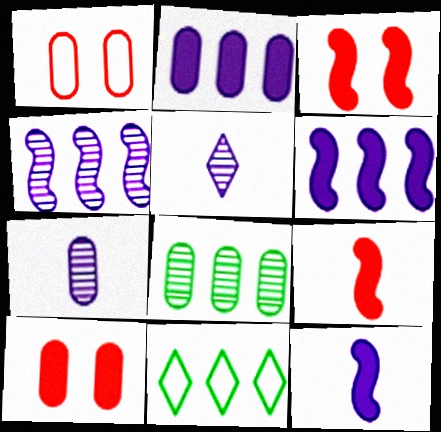[[3, 7, 11]]